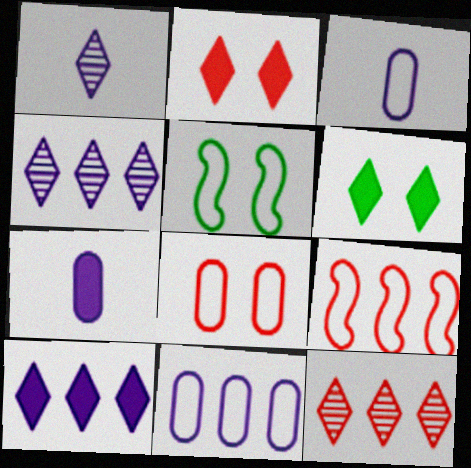[[5, 7, 12]]